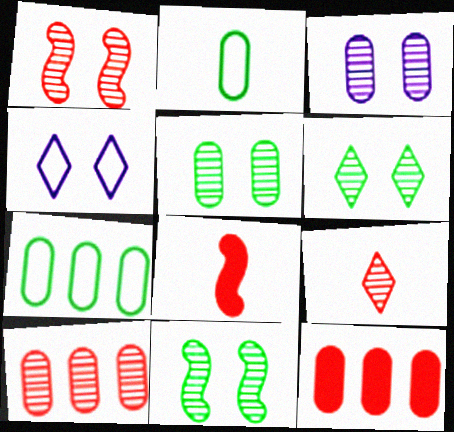[[1, 3, 6], 
[1, 9, 10], 
[2, 3, 12], 
[5, 6, 11]]